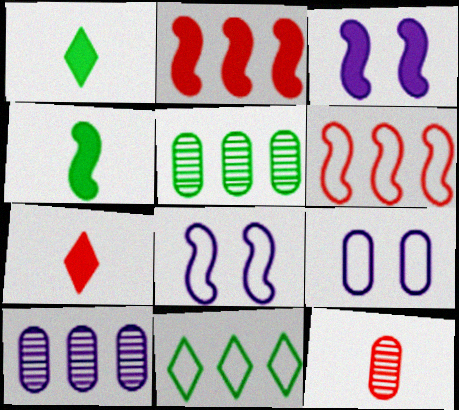[[2, 3, 4], 
[2, 10, 11], 
[3, 11, 12], 
[5, 7, 8]]